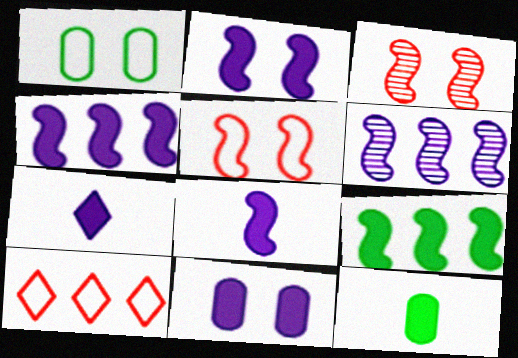[[2, 4, 8], 
[4, 7, 11]]